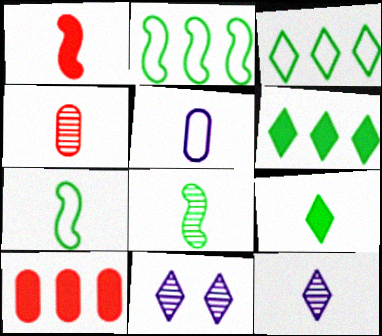[[4, 8, 12], 
[7, 10, 11]]